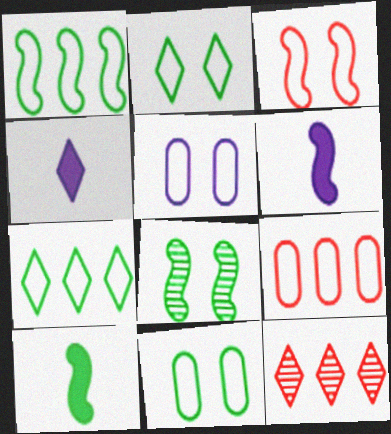[[1, 8, 10], 
[2, 3, 5], 
[2, 4, 12], 
[4, 8, 9], 
[5, 10, 12], 
[6, 11, 12]]